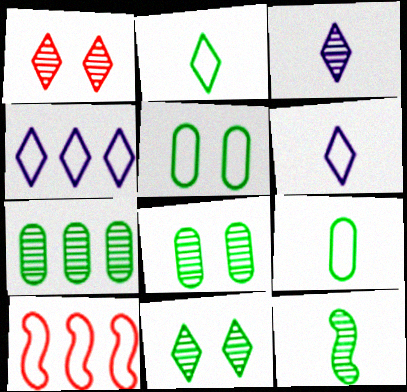[[5, 6, 10], 
[7, 11, 12]]